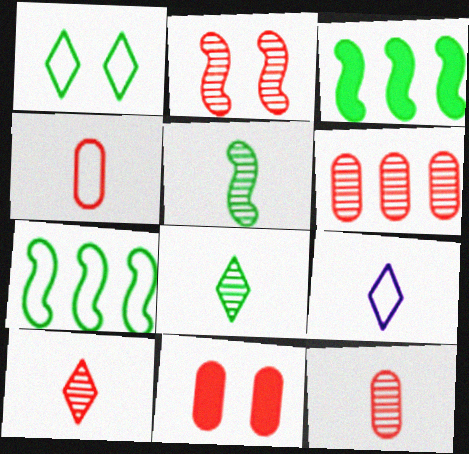[[2, 6, 10], 
[4, 6, 11]]